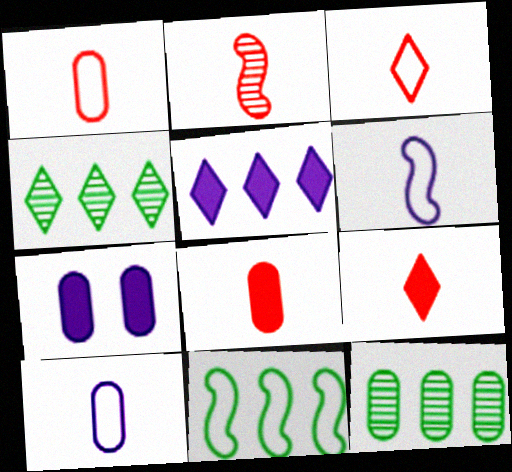[[1, 2, 9], 
[1, 7, 12], 
[2, 3, 8]]